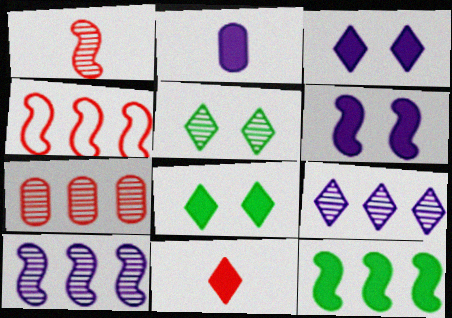[[2, 4, 5], 
[4, 10, 12]]